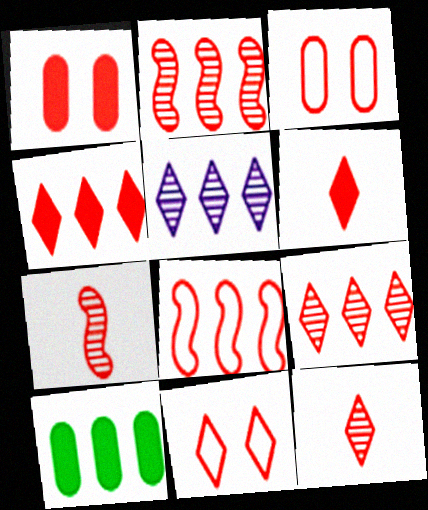[[1, 8, 12], 
[2, 3, 6], 
[3, 4, 7], 
[4, 11, 12], 
[5, 8, 10], 
[6, 9, 11]]